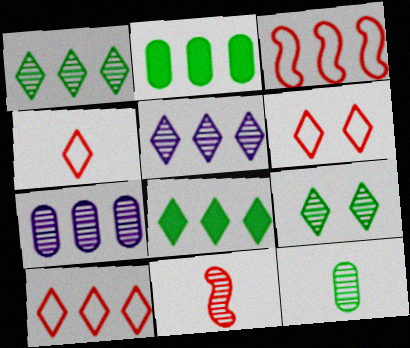[[2, 3, 5], 
[3, 7, 8], 
[4, 6, 10], 
[5, 8, 10], 
[7, 9, 11]]